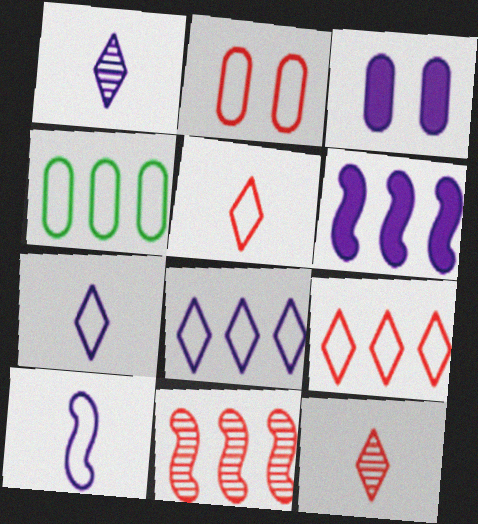[]